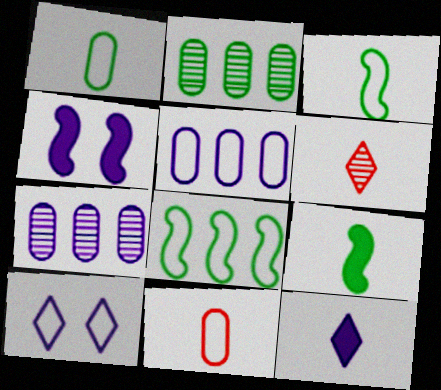[[8, 10, 11]]